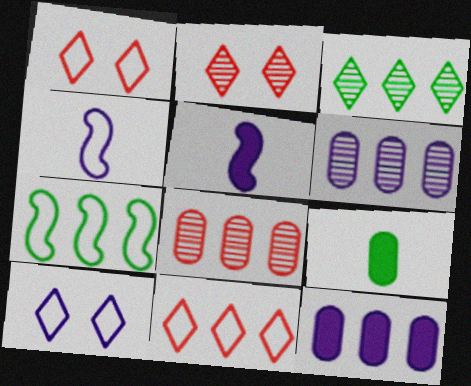[[5, 6, 10]]